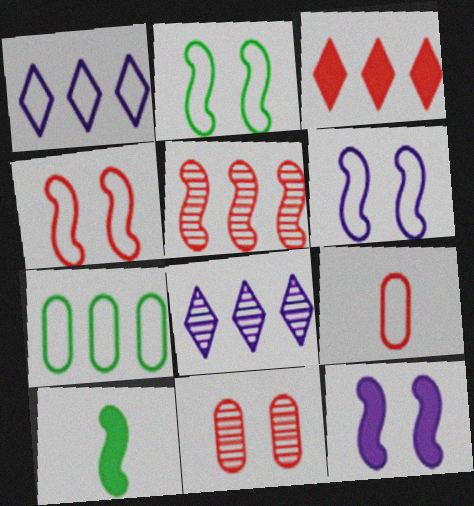[[1, 2, 9], 
[1, 10, 11], 
[2, 4, 6], 
[5, 6, 10]]